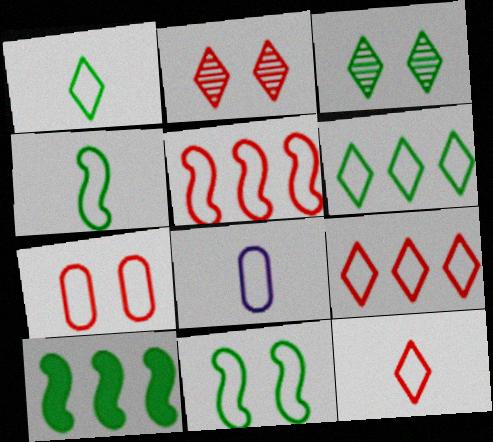[[2, 8, 10], 
[4, 8, 12], 
[5, 7, 12], 
[8, 9, 11]]